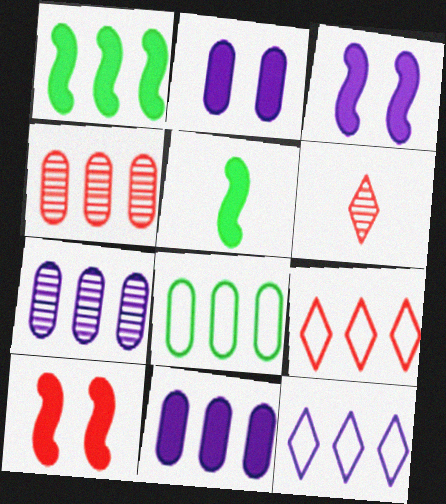[[1, 4, 12], 
[1, 7, 9], 
[3, 6, 8], 
[4, 8, 11]]